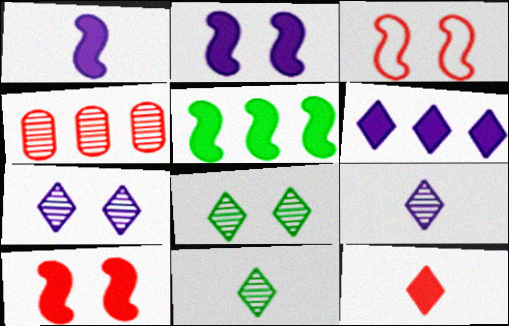[[1, 5, 10], 
[3, 4, 12]]